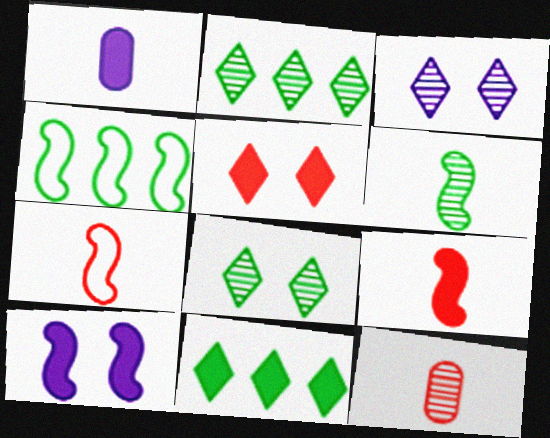[]